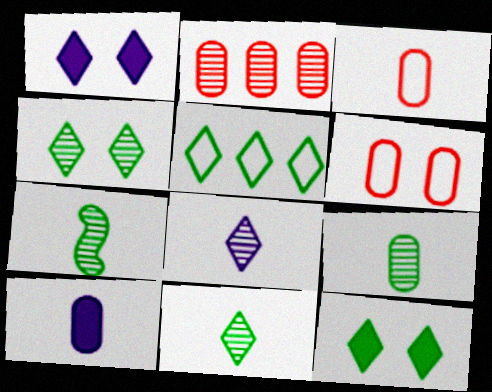[[3, 9, 10], 
[5, 11, 12], 
[7, 9, 11]]